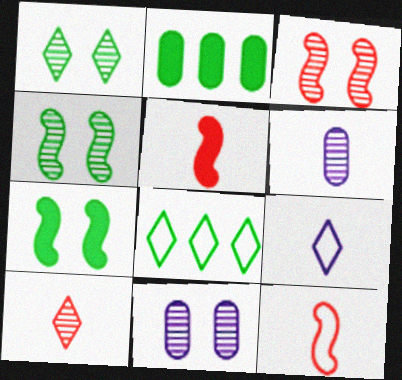[[1, 3, 11], 
[2, 3, 9], 
[5, 8, 11]]